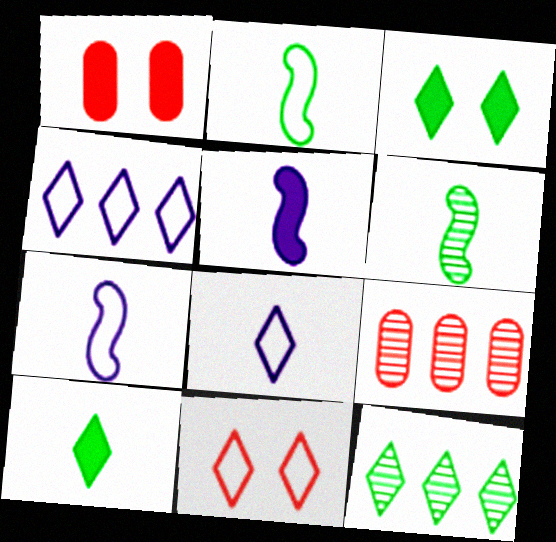[[1, 4, 6], 
[1, 7, 12], 
[3, 7, 9]]